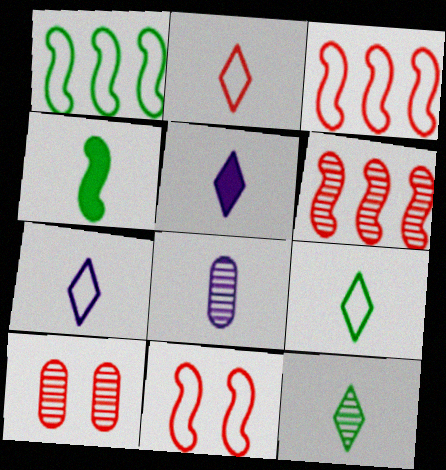[[1, 5, 10], 
[2, 4, 8], 
[2, 5, 12], 
[2, 7, 9]]